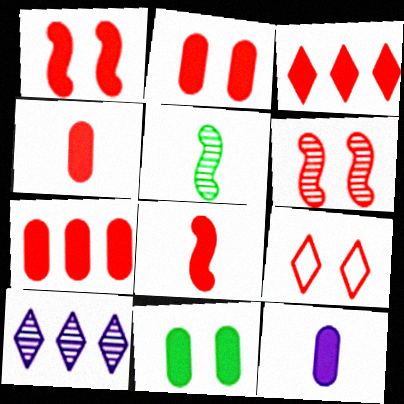[[1, 3, 4], 
[2, 3, 8], 
[2, 4, 7], 
[2, 6, 9], 
[7, 11, 12]]